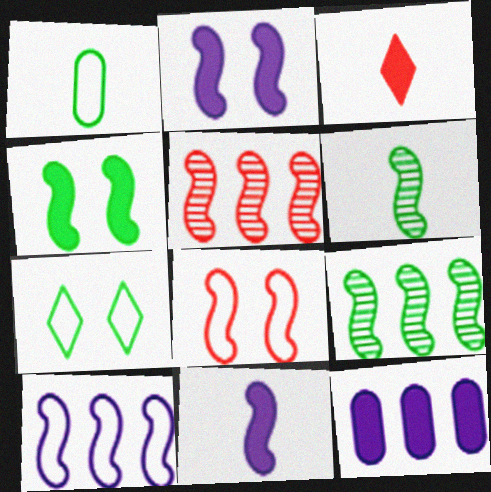[[3, 4, 12], 
[8, 9, 11]]